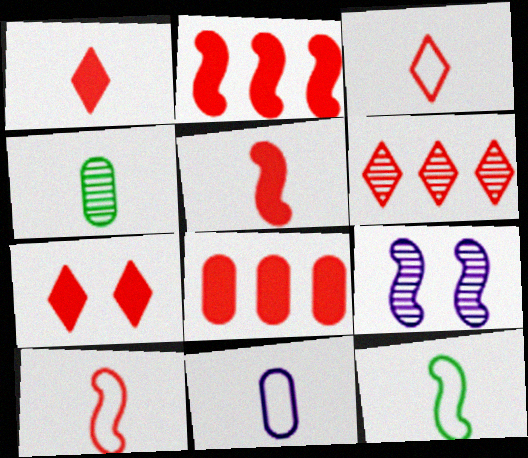[[2, 9, 12], 
[3, 6, 7], 
[3, 11, 12], 
[4, 6, 9], 
[5, 7, 8]]